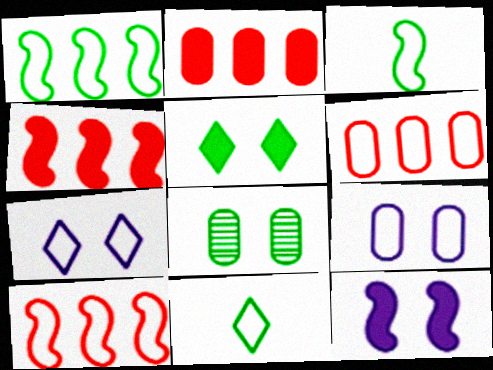[[3, 6, 7], 
[9, 10, 11]]